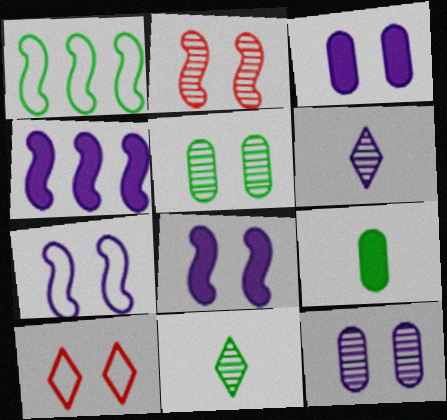[[5, 8, 10]]